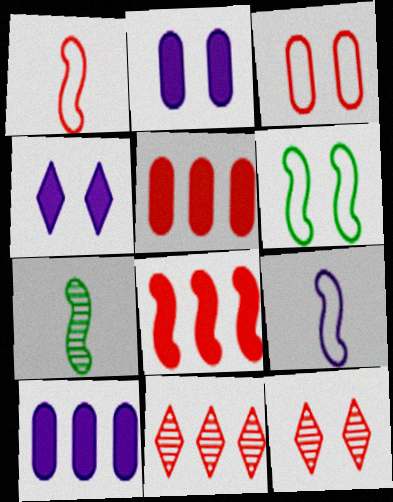[[1, 5, 12], 
[2, 6, 12]]